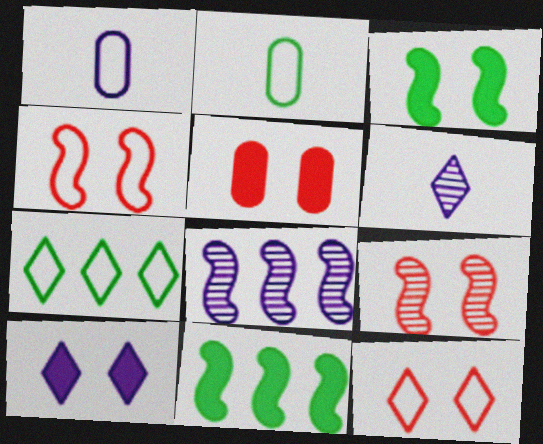[[1, 4, 7], 
[1, 8, 10], 
[3, 5, 10], 
[5, 9, 12]]